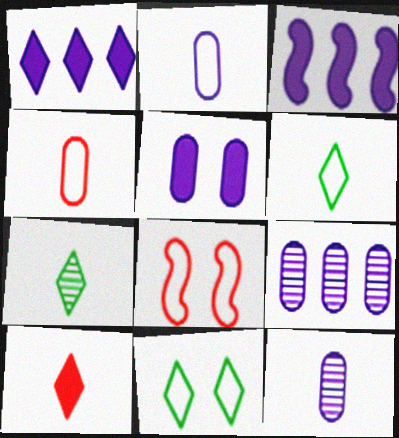[[2, 5, 9]]